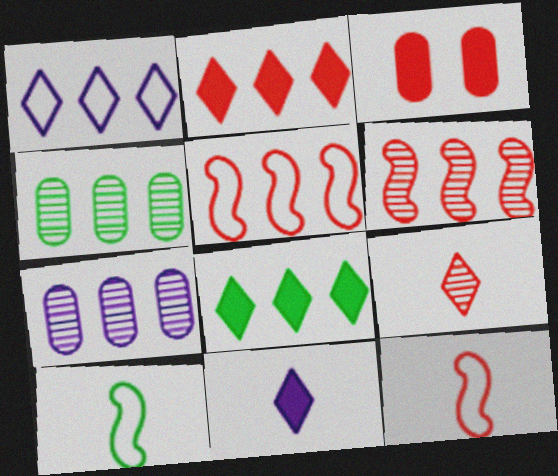[[3, 5, 9], 
[5, 7, 8]]